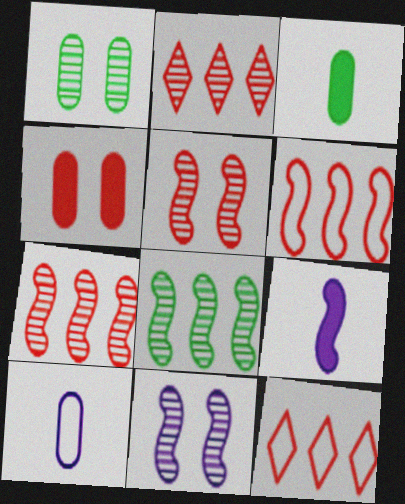[[1, 9, 12], 
[3, 11, 12]]